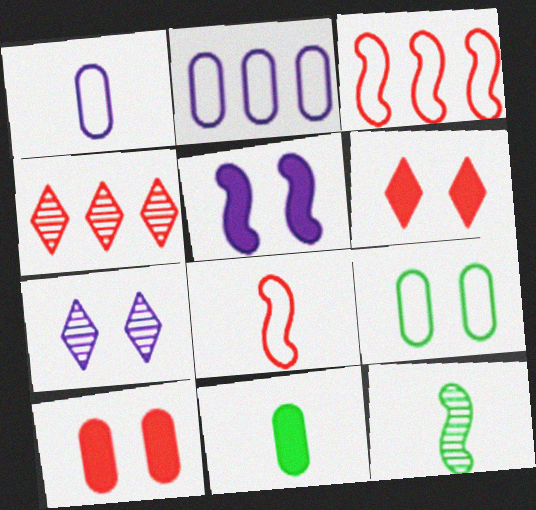[[2, 6, 12], 
[3, 5, 12], 
[3, 7, 11], 
[4, 8, 10]]